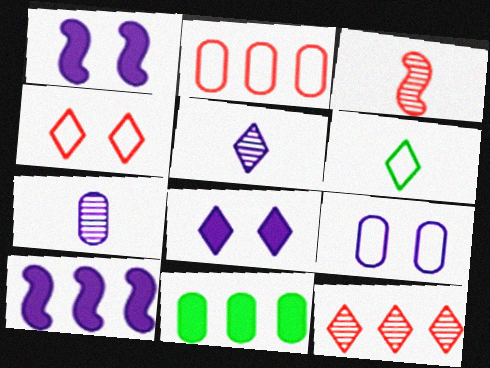[[5, 9, 10], 
[6, 8, 12]]